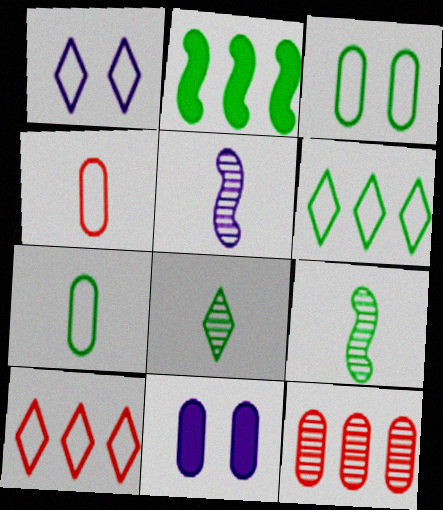[[2, 3, 8], 
[7, 11, 12], 
[9, 10, 11]]